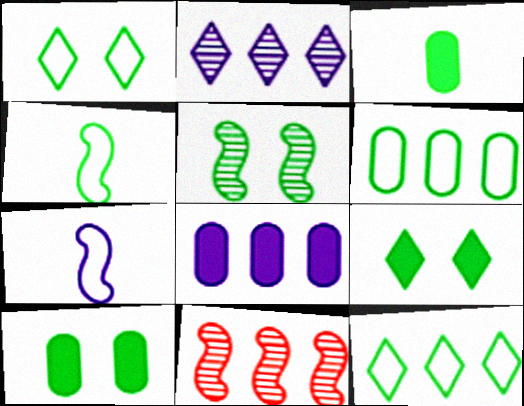[[1, 4, 6], 
[1, 5, 10], 
[3, 5, 12], 
[8, 11, 12]]